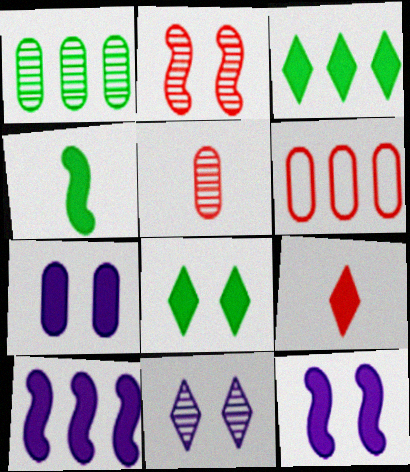[[2, 6, 9], 
[4, 6, 11]]